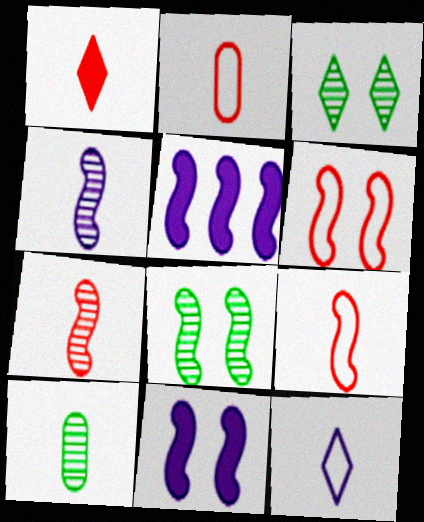[[1, 2, 7], 
[2, 3, 5], 
[5, 8, 9], 
[6, 8, 11]]